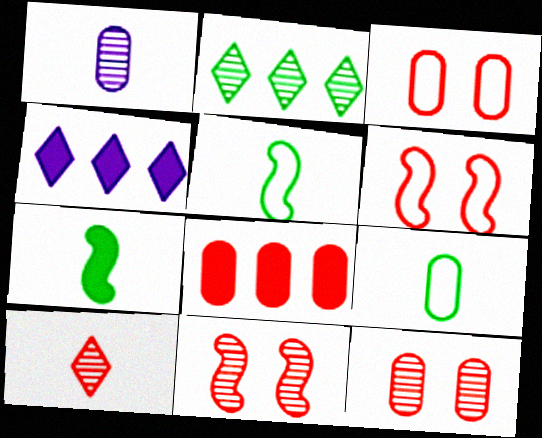[[1, 2, 11], 
[4, 5, 12], 
[4, 9, 11], 
[6, 8, 10]]